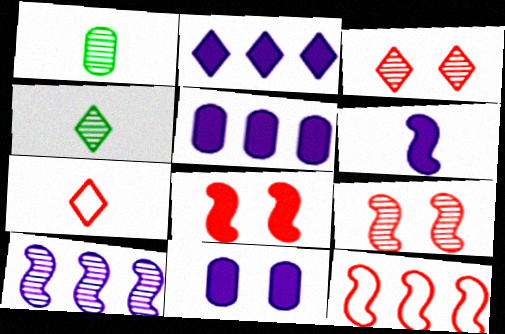[[1, 3, 10], 
[1, 6, 7], 
[2, 6, 11], 
[4, 11, 12]]